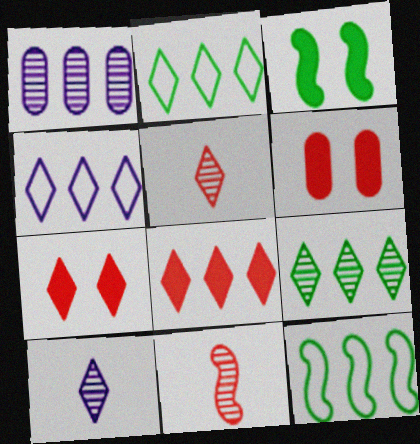[[1, 8, 12], 
[2, 7, 10], 
[4, 8, 9], 
[6, 10, 12]]